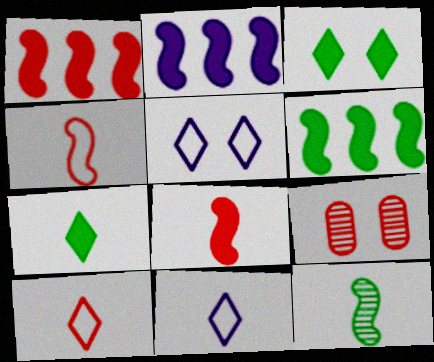[[1, 2, 6], 
[1, 9, 10], 
[6, 9, 11]]